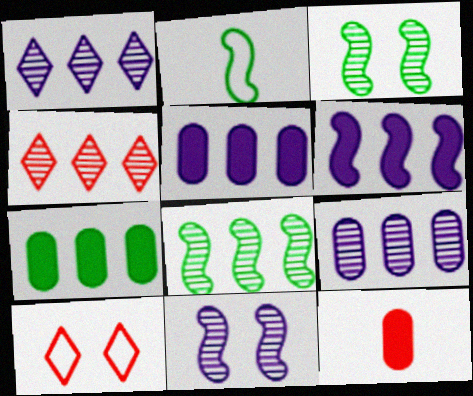[[4, 8, 9]]